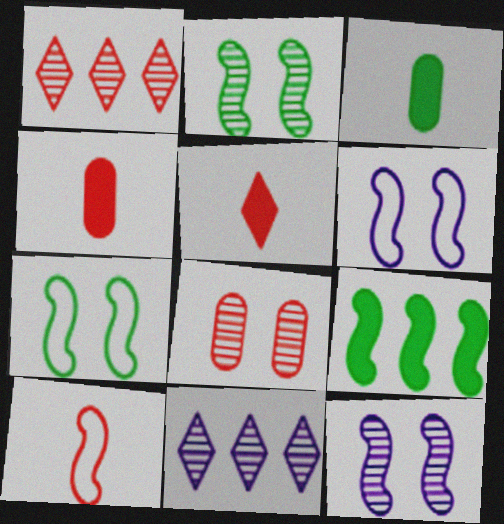[[1, 3, 6], 
[4, 7, 11], 
[9, 10, 12]]